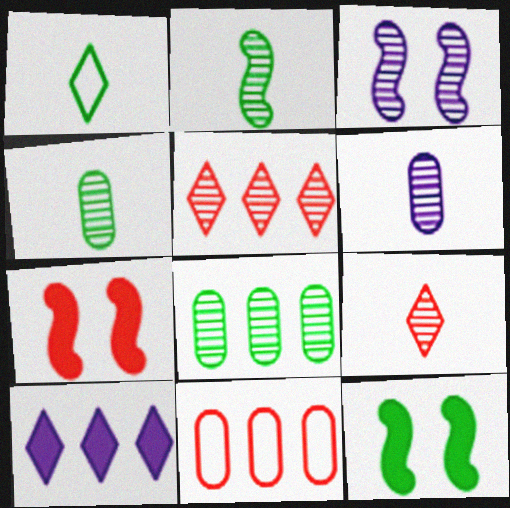[[1, 8, 12], 
[2, 6, 9], 
[3, 4, 5], 
[3, 8, 9], 
[7, 9, 11]]